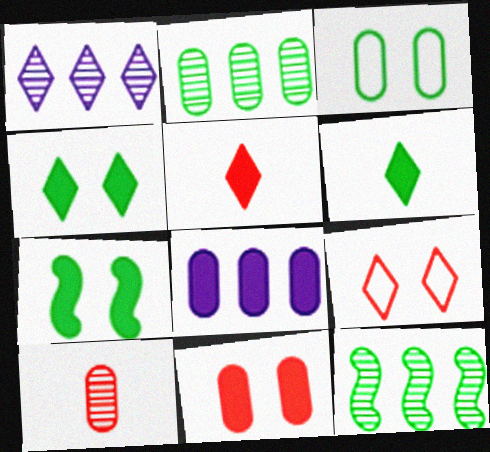[[1, 6, 9], 
[3, 6, 12], 
[3, 8, 10], 
[5, 7, 8]]